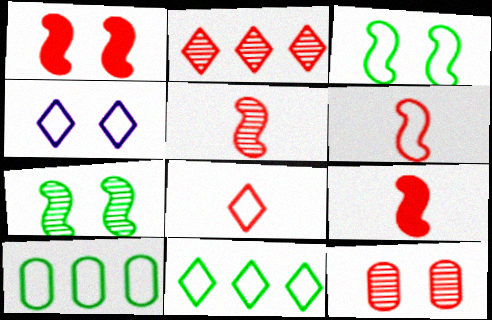[[2, 5, 12], 
[4, 6, 10], 
[4, 8, 11], 
[5, 6, 9]]